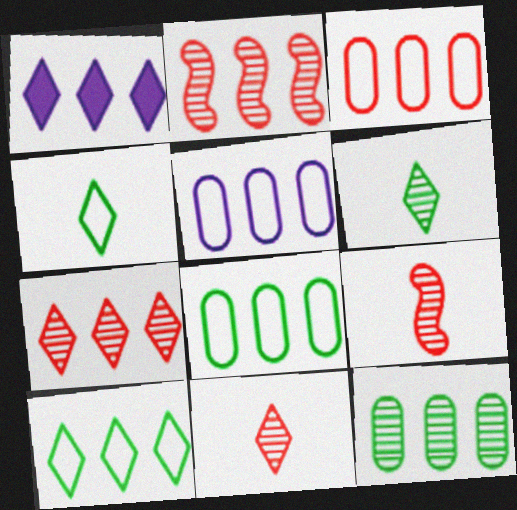[[1, 2, 8], 
[1, 7, 10], 
[3, 5, 8]]